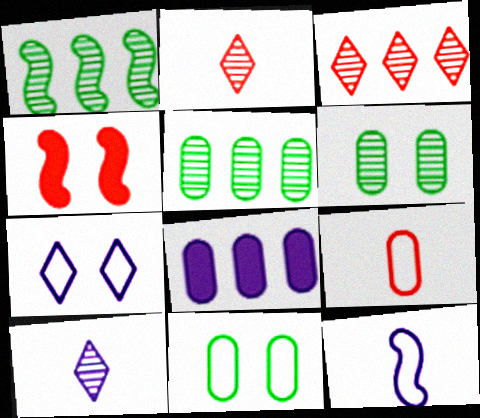[[1, 4, 12], 
[3, 4, 9], 
[4, 6, 7], 
[6, 8, 9]]